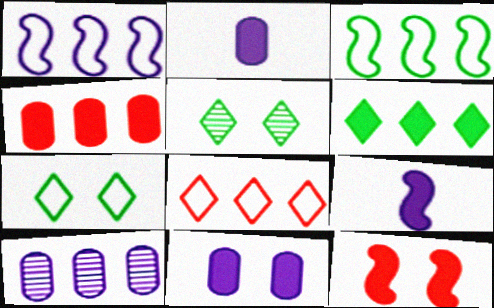[[2, 6, 12]]